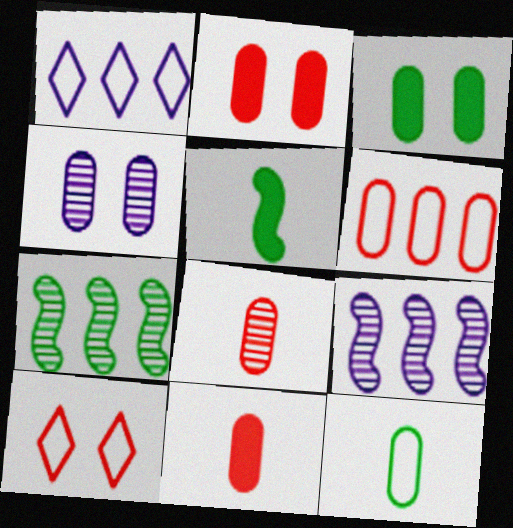[[2, 6, 8]]